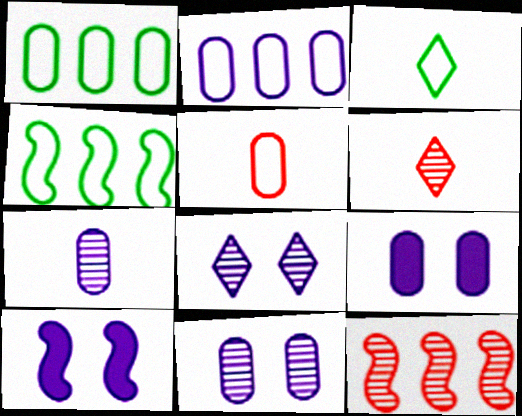[[1, 6, 10], 
[2, 7, 9], 
[3, 9, 12], 
[4, 6, 9]]